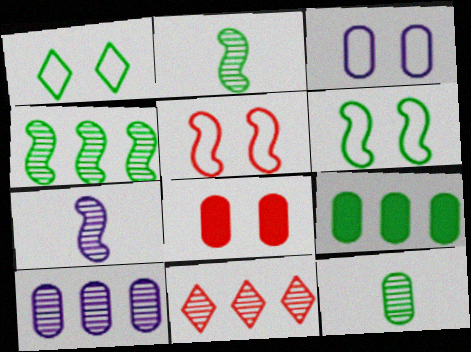[[1, 2, 9], 
[1, 3, 5], 
[4, 10, 11]]